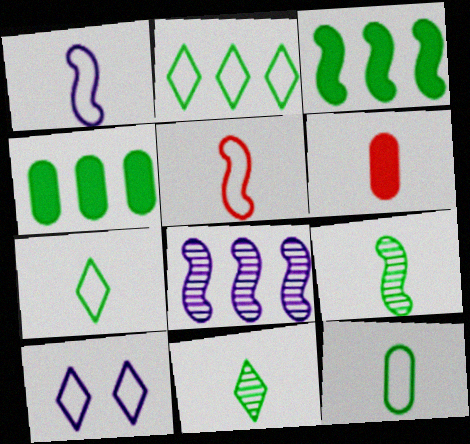[[1, 6, 11]]